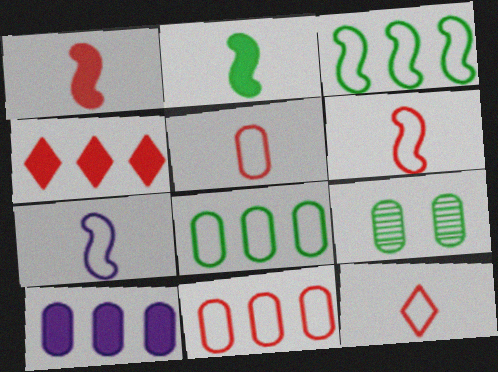[[4, 7, 9], 
[5, 6, 12], 
[5, 9, 10]]